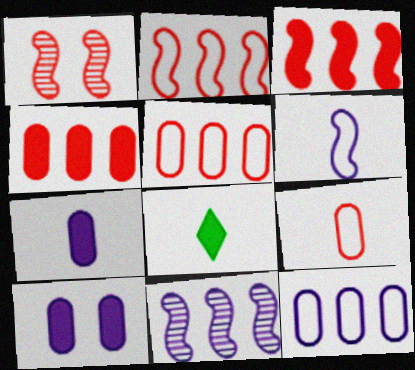[[1, 8, 12], 
[3, 8, 10]]